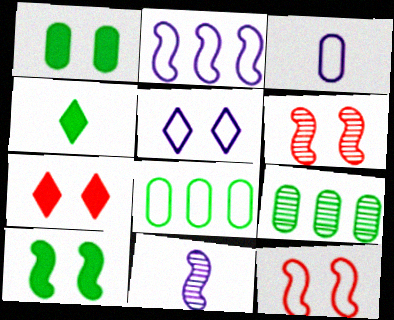[[1, 5, 6], 
[2, 3, 5], 
[7, 8, 11]]